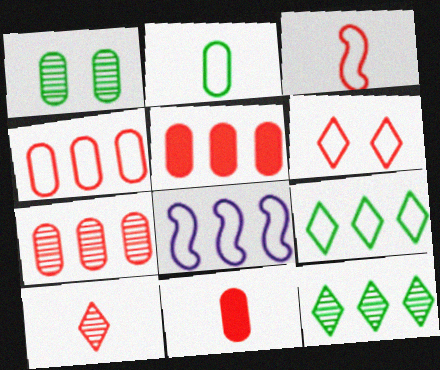[[2, 6, 8], 
[3, 4, 6], 
[3, 10, 11], 
[4, 5, 7], 
[4, 8, 9], 
[5, 8, 12]]